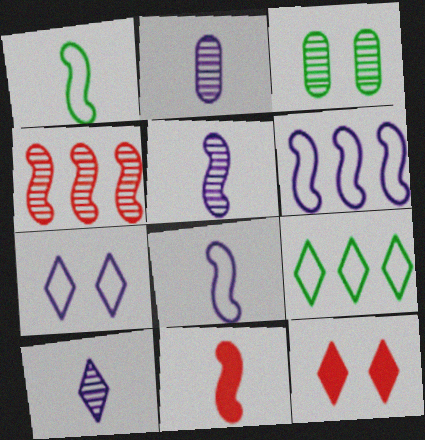[[1, 5, 11], 
[2, 5, 10], 
[3, 4, 10], 
[9, 10, 12]]